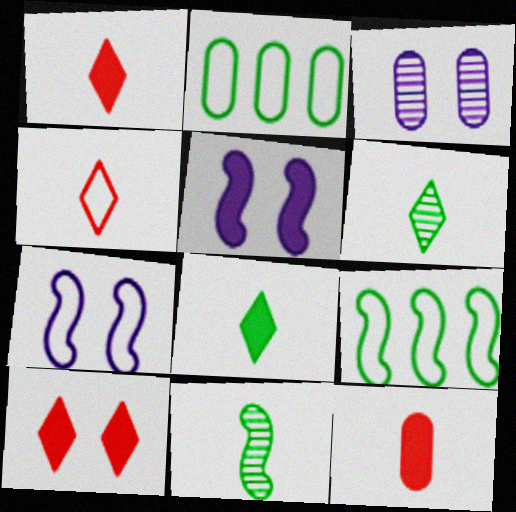[[1, 3, 9], 
[2, 3, 12], 
[2, 4, 7]]